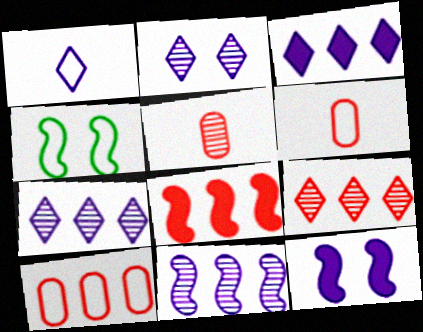[[1, 2, 3], 
[1, 4, 10], 
[3, 4, 5], 
[8, 9, 10]]